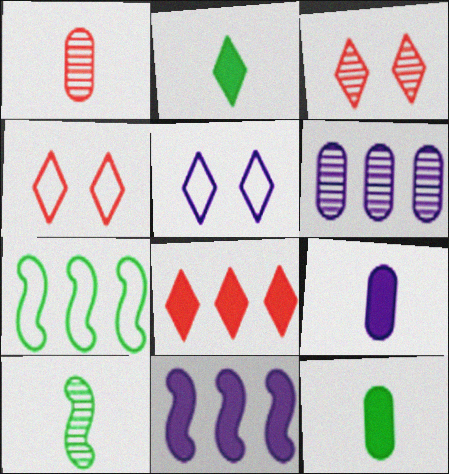[[3, 6, 10], 
[3, 7, 9], 
[6, 7, 8]]